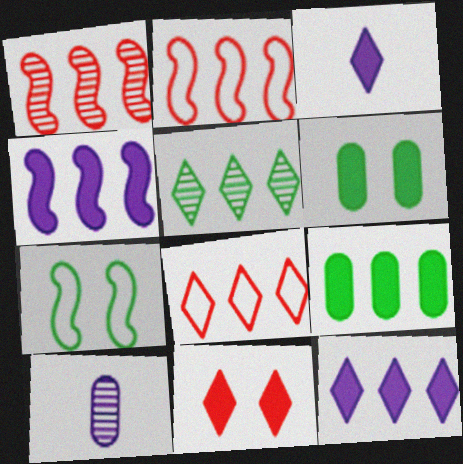[[5, 8, 12]]